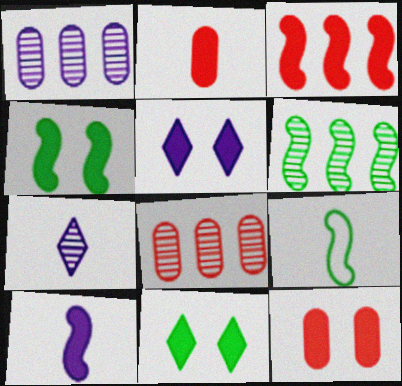[[2, 7, 9], 
[3, 4, 10], 
[4, 5, 12], 
[4, 6, 9], 
[5, 8, 9]]